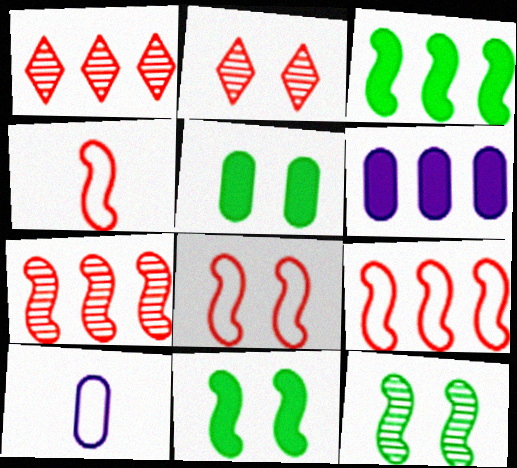[[1, 10, 11], 
[2, 3, 10], 
[4, 8, 9]]